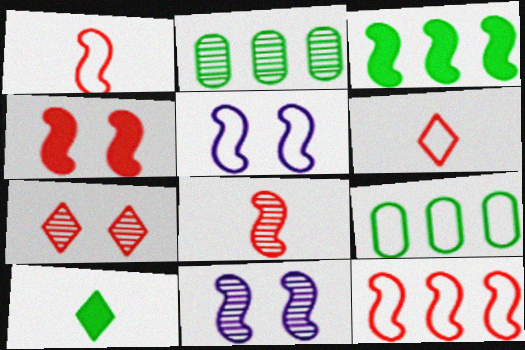[[1, 3, 11], 
[3, 5, 8], 
[4, 8, 12], 
[5, 6, 9]]